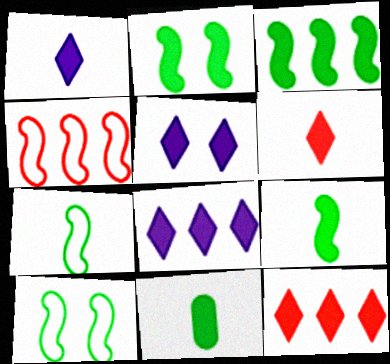[[1, 5, 8], 
[2, 3, 9]]